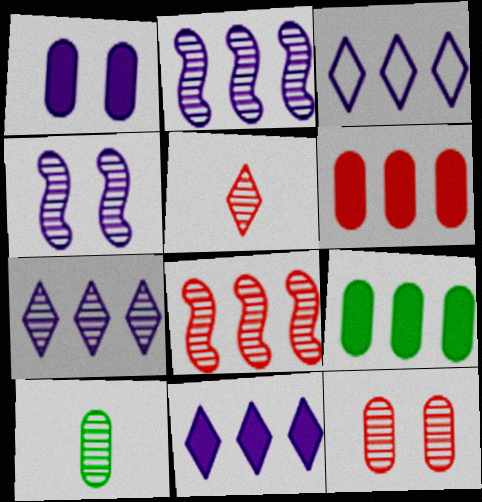[[3, 7, 11], 
[3, 8, 9], 
[5, 8, 12]]